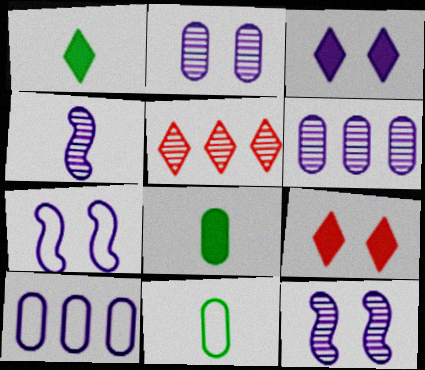[[2, 3, 7], 
[3, 4, 10], 
[5, 7, 8]]